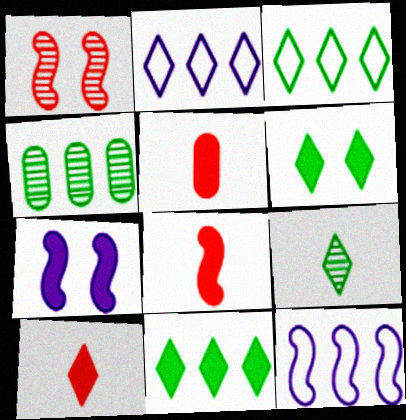[[3, 6, 9], 
[5, 7, 11], 
[5, 8, 10]]